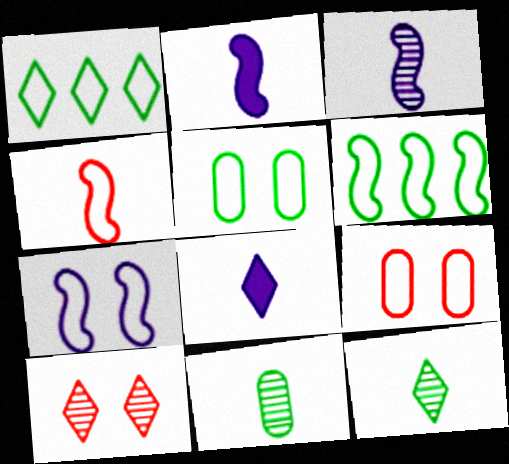[[1, 8, 10], 
[4, 6, 7], 
[4, 8, 11]]